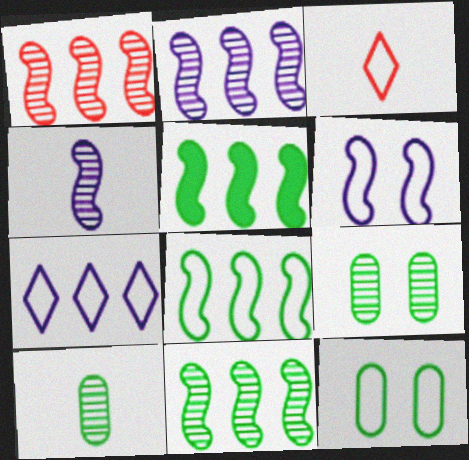[[1, 2, 11], 
[5, 8, 11]]